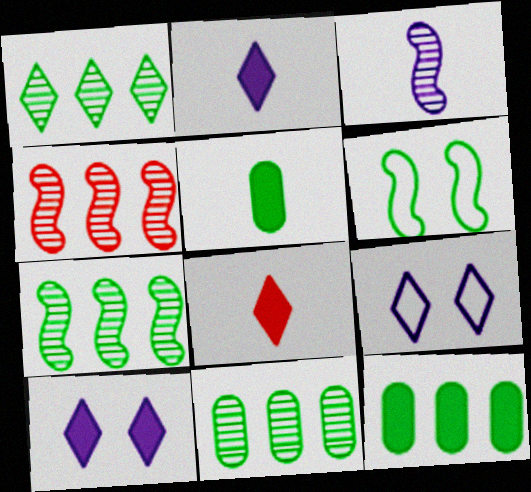[[1, 5, 6], 
[1, 7, 11], 
[1, 8, 9], 
[4, 5, 9]]